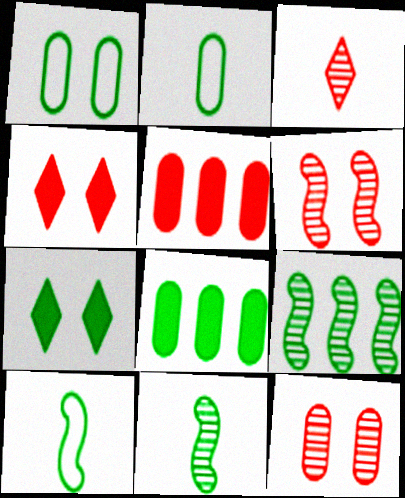[[2, 7, 9]]